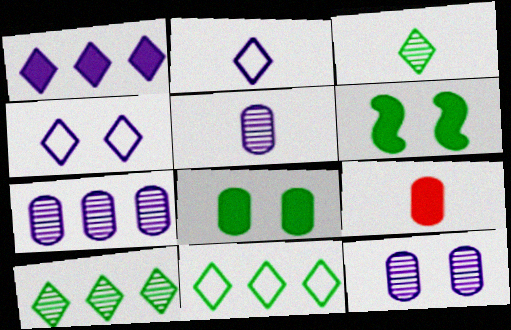[[1, 6, 9], 
[5, 7, 12]]